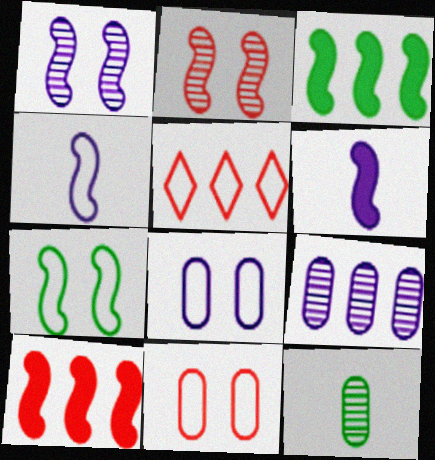[[2, 3, 4], 
[3, 5, 9]]